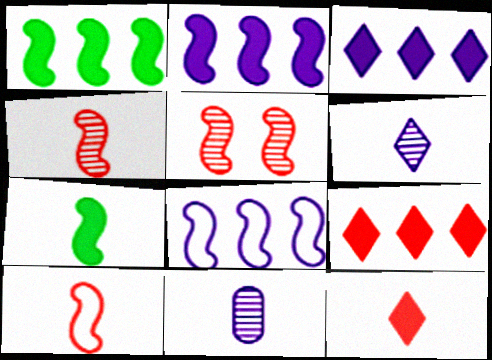[[5, 7, 8]]